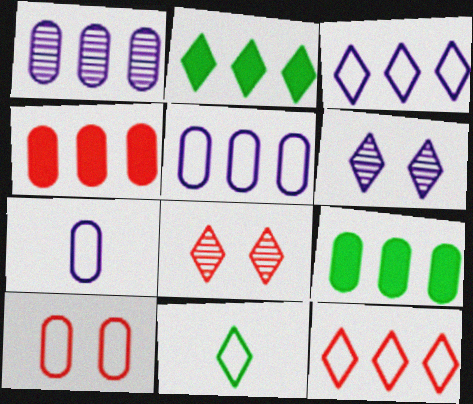[]